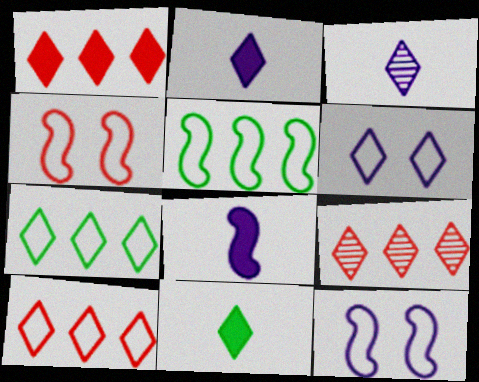[[1, 9, 10], 
[6, 9, 11]]